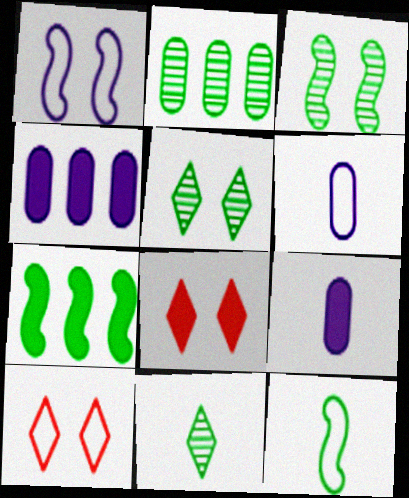[[2, 3, 11], 
[3, 7, 12], 
[7, 8, 9]]